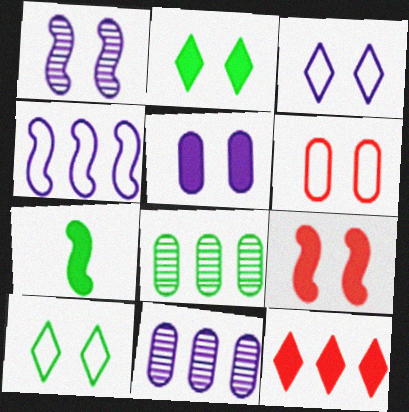[[1, 2, 6], 
[1, 3, 5], 
[2, 5, 9], 
[4, 8, 12], 
[5, 7, 12], 
[7, 8, 10]]